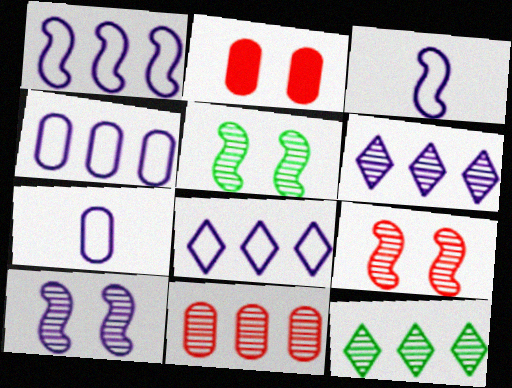[[1, 4, 8], 
[2, 3, 12], 
[5, 9, 10]]